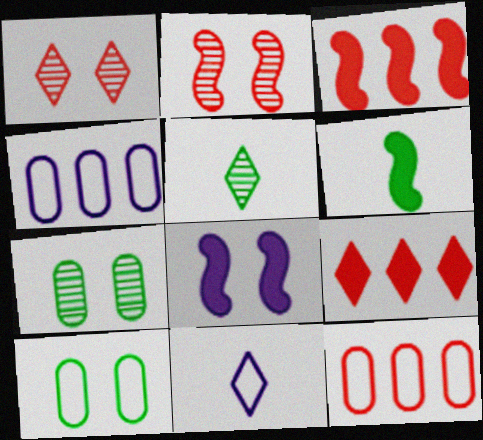[[1, 4, 6], 
[1, 8, 10], 
[3, 6, 8], 
[3, 7, 11], 
[5, 8, 12]]